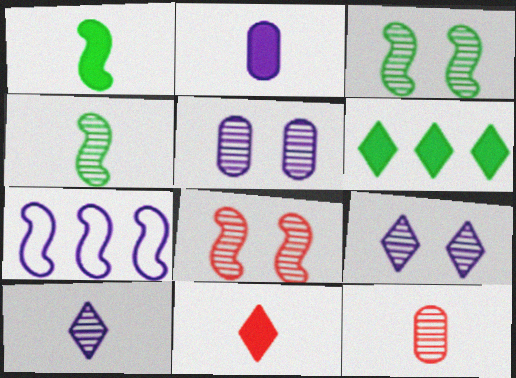[[1, 2, 11], 
[1, 7, 8], 
[2, 7, 9], 
[4, 10, 12]]